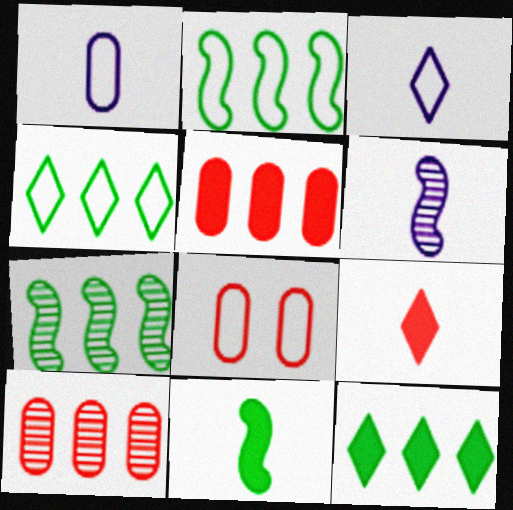[[2, 3, 8], 
[6, 8, 12]]